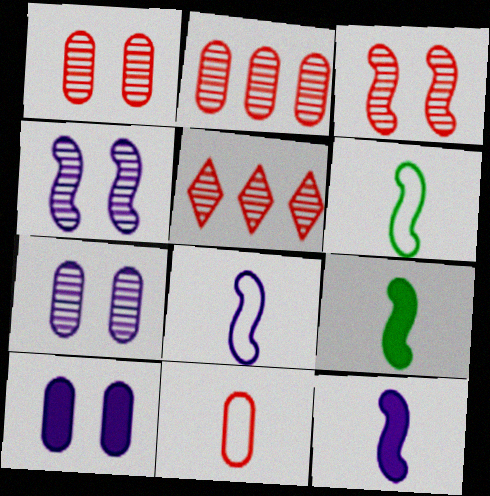[[5, 6, 10]]